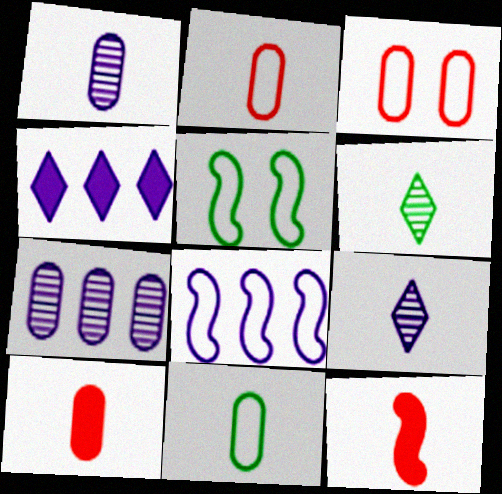[[1, 10, 11], 
[4, 7, 8], 
[9, 11, 12]]